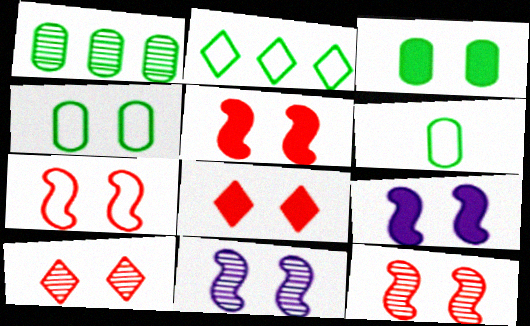[[1, 3, 6], 
[3, 8, 9], 
[4, 8, 11], 
[4, 9, 10], 
[5, 7, 12]]